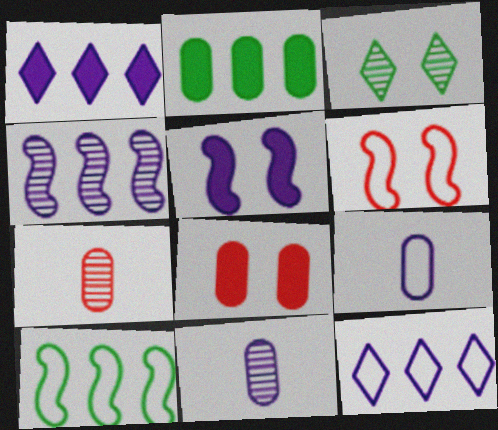[[3, 4, 7], 
[5, 11, 12]]